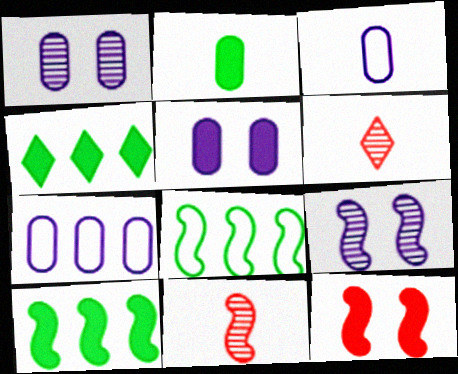[[5, 6, 8]]